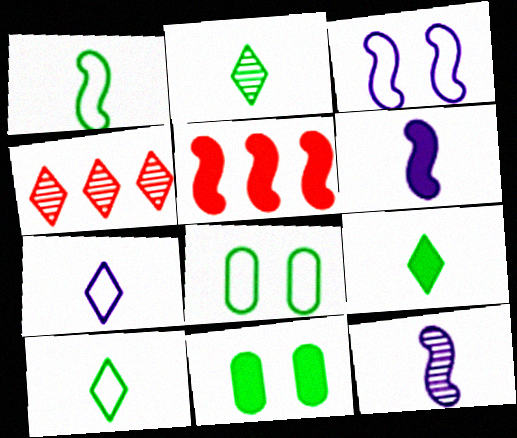[[2, 9, 10], 
[4, 6, 8]]